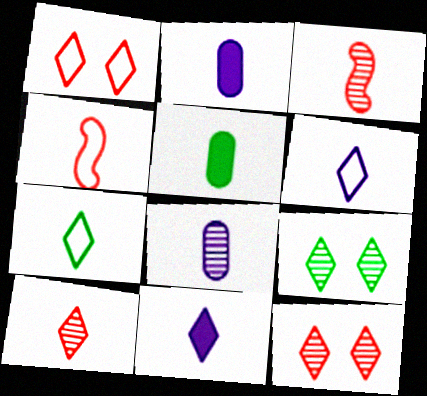[[2, 3, 7], 
[3, 5, 6], 
[7, 10, 11]]